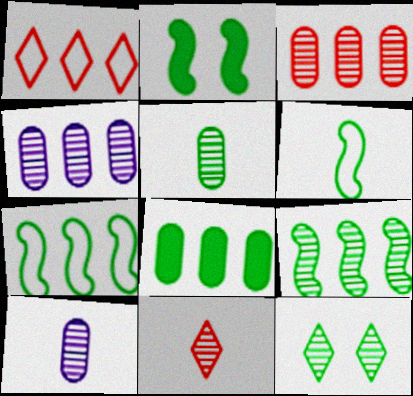[[1, 2, 10], 
[2, 6, 9], 
[5, 9, 12], 
[6, 8, 12]]